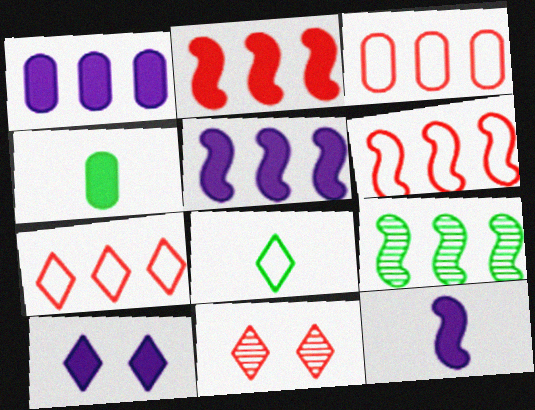[[1, 7, 9], 
[1, 10, 12], 
[2, 4, 10], 
[3, 6, 7], 
[5, 6, 9]]